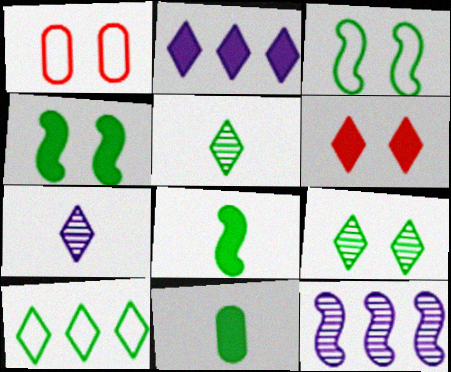[[6, 7, 10]]